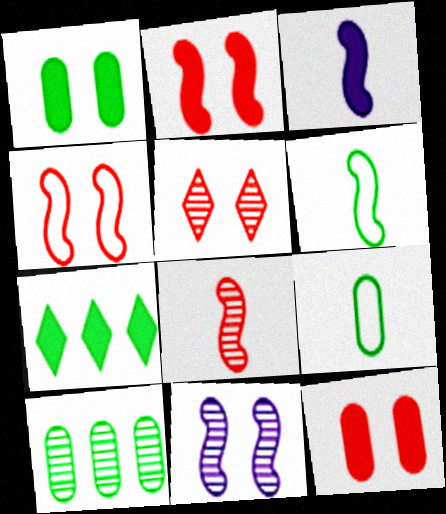[[1, 9, 10], 
[3, 6, 8], 
[3, 7, 12], 
[4, 5, 12]]